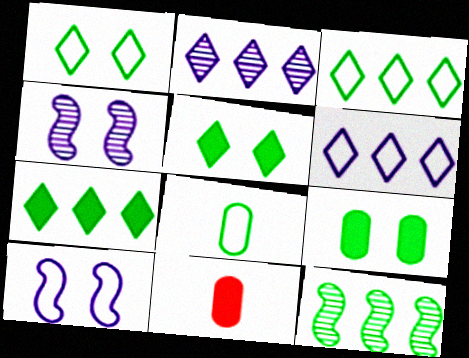[[3, 4, 11], 
[5, 8, 12]]